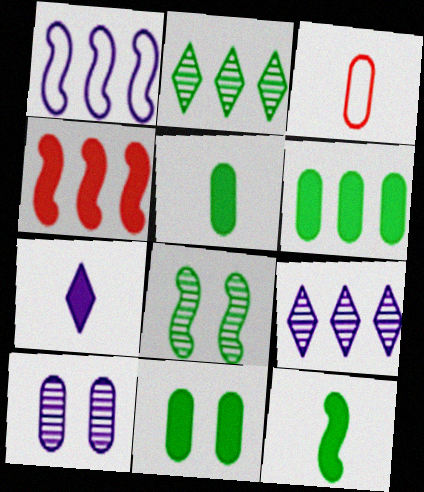[[1, 7, 10], 
[3, 6, 10], 
[4, 7, 11], 
[5, 6, 11]]